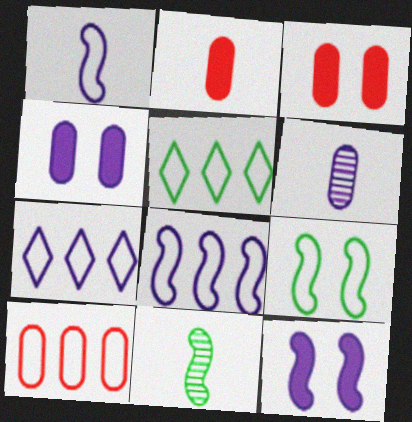[[3, 7, 11], 
[5, 8, 10], 
[6, 7, 12]]